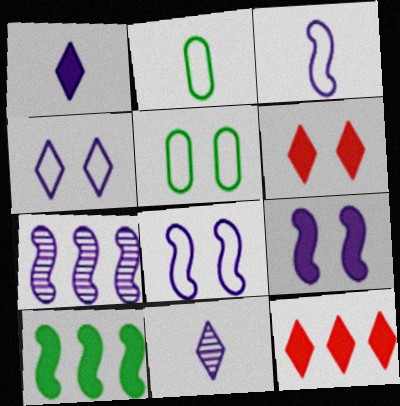[[2, 6, 7], 
[3, 7, 9]]